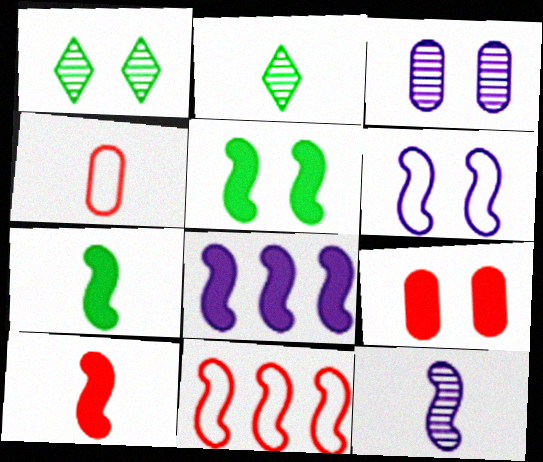[[1, 4, 8], 
[1, 6, 9], 
[5, 8, 10], 
[5, 11, 12], 
[6, 8, 12]]